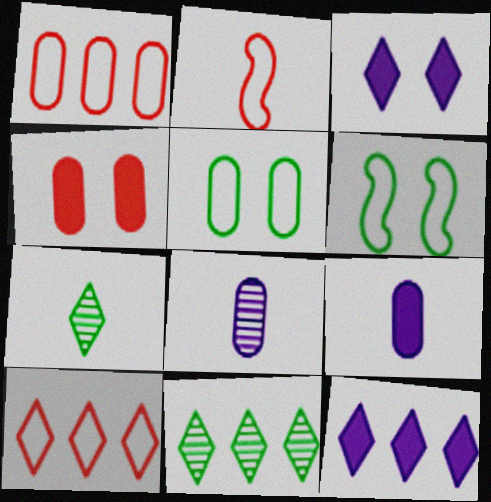[[2, 7, 9], 
[3, 7, 10], 
[10, 11, 12]]